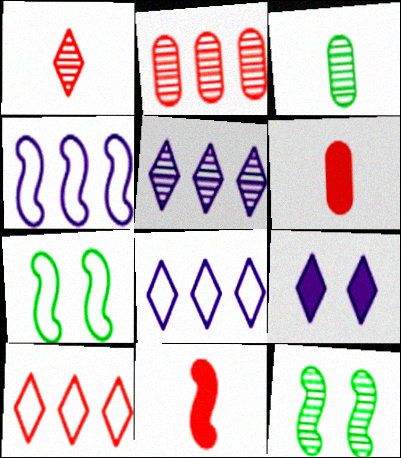[[4, 11, 12], 
[5, 6, 7], 
[6, 8, 12]]